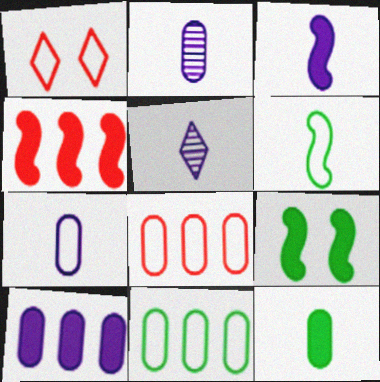[[3, 4, 9], 
[3, 5, 7], 
[5, 8, 9]]